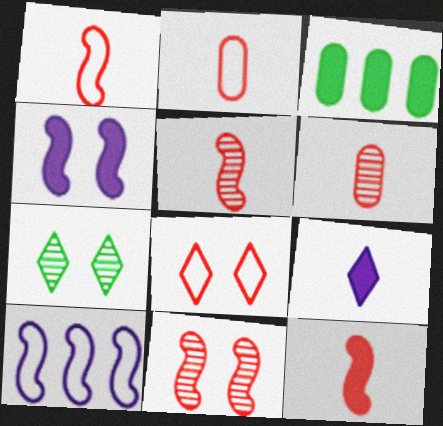[[1, 5, 12]]